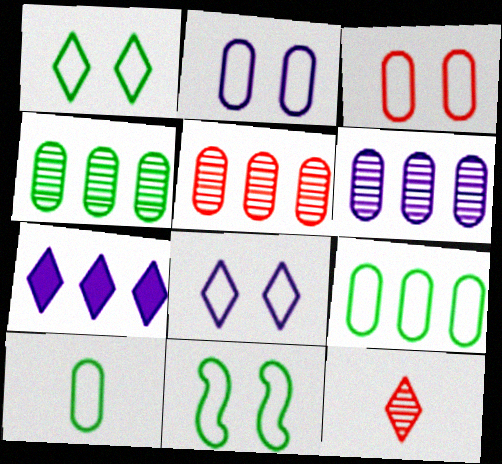[[1, 7, 12], 
[3, 8, 11], 
[4, 5, 6]]